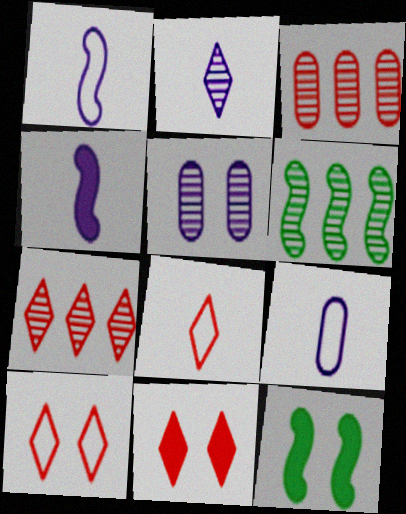[[2, 4, 9], 
[5, 10, 12], 
[6, 9, 11], 
[7, 8, 11], 
[7, 9, 12]]